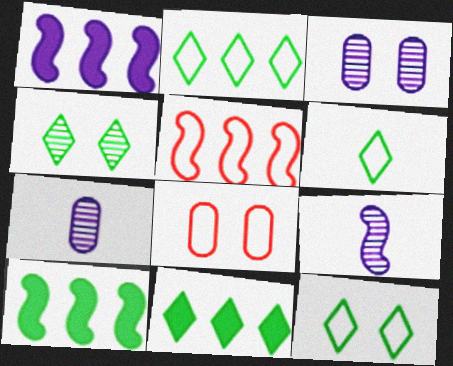[[2, 6, 12], 
[4, 6, 11], 
[8, 9, 11]]